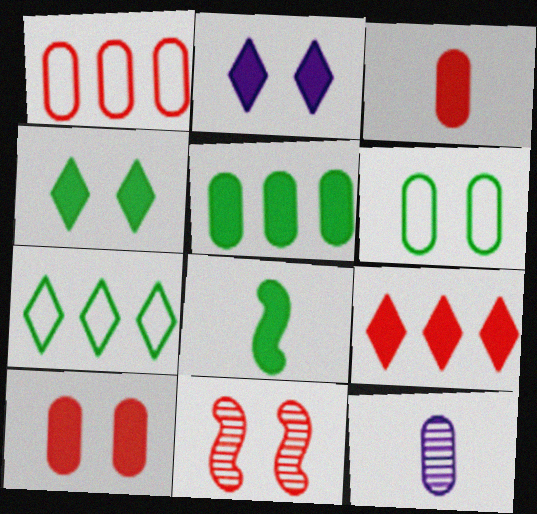[[2, 6, 11], 
[4, 5, 8]]